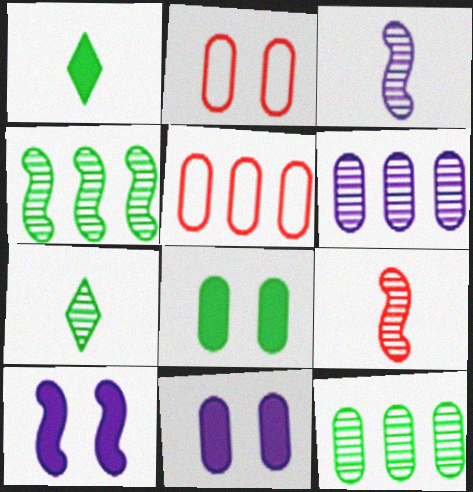[[5, 7, 10]]